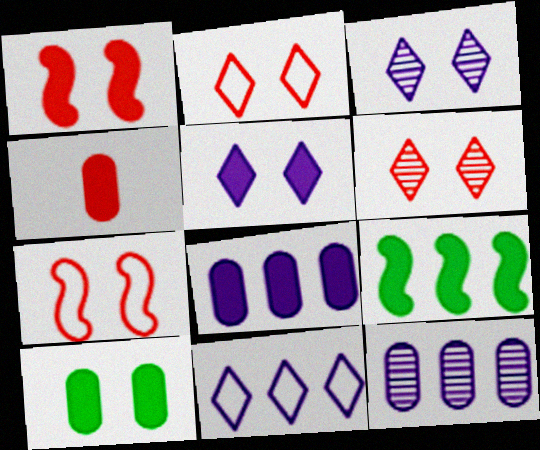[[1, 5, 10], 
[3, 7, 10], 
[4, 5, 9], 
[4, 8, 10]]